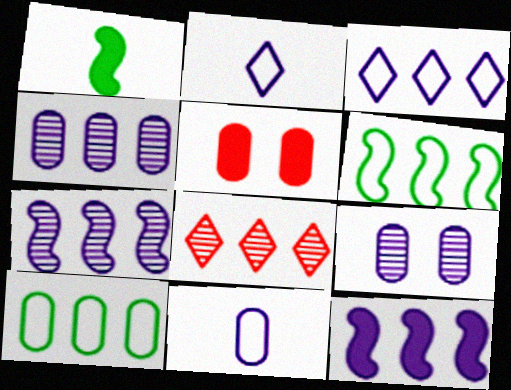[[2, 9, 12], 
[3, 4, 12], 
[8, 10, 12]]